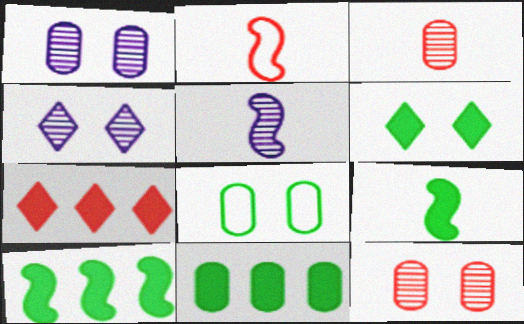[[2, 4, 11], 
[2, 5, 9], 
[2, 7, 12], 
[5, 7, 8], 
[6, 9, 11]]